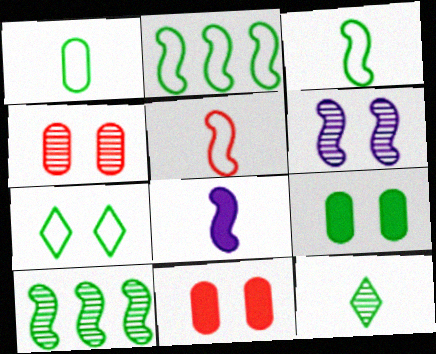[[1, 2, 7], 
[2, 9, 12], 
[6, 7, 11]]